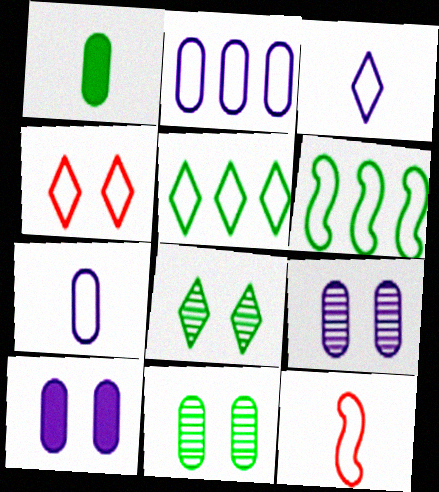[[1, 6, 8], 
[3, 4, 5], 
[4, 6, 7]]